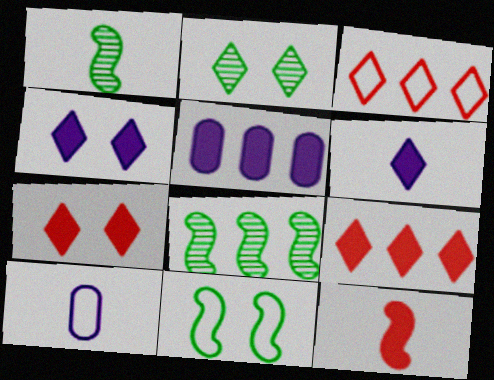[[2, 3, 6], 
[3, 5, 8], 
[3, 10, 11], 
[7, 8, 10]]